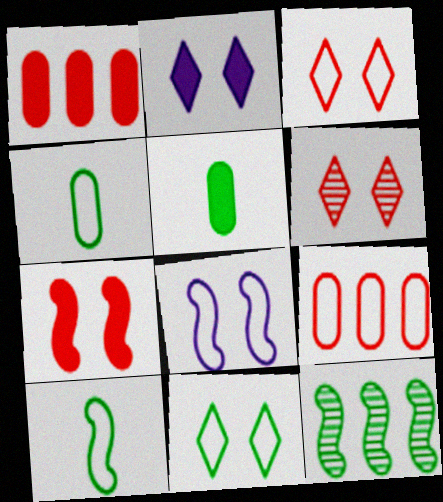[[2, 6, 11], 
[5, 11, 12]]